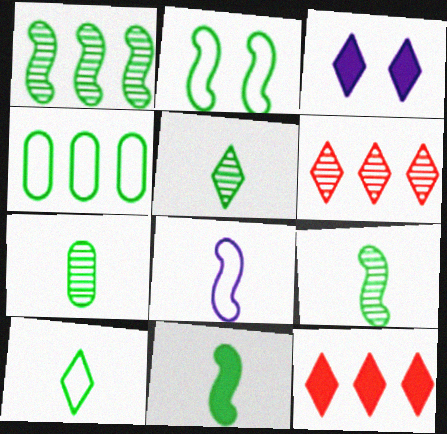[[1, 2, 11], 
[2, 4, 10], 
[3, 6, 10], 
[5, 7, 9], 
[7, 10, 11]]